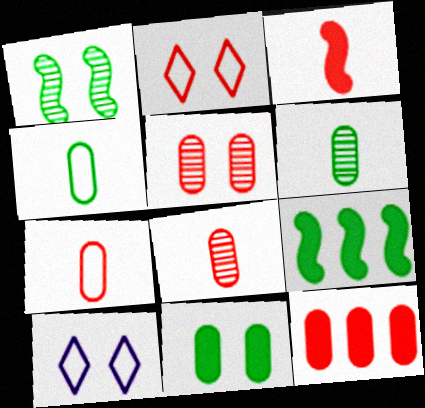[[5, 7, 12], 
[8, 9, 10]]